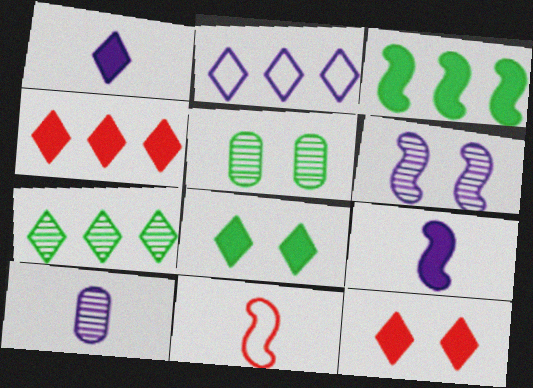[[1, 4, 8], 
[2, 4, 7], 
[3, 6, 11]]